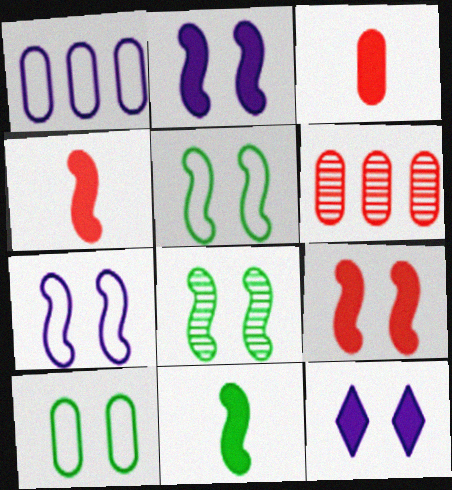[[7, 8, 9]]